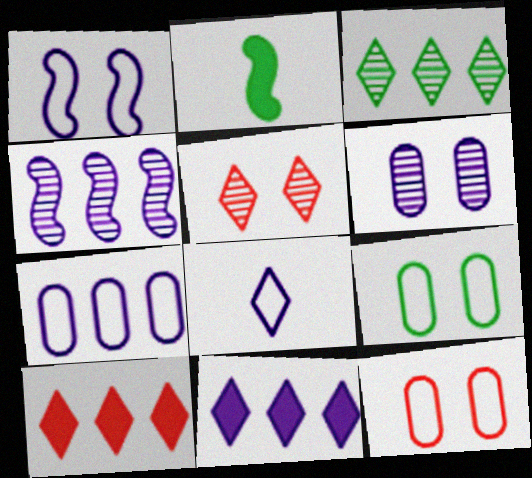[[1, 7, 8], 
[2, 3, 9], 
[2, 5, 7], 
[4, 7, 11]]